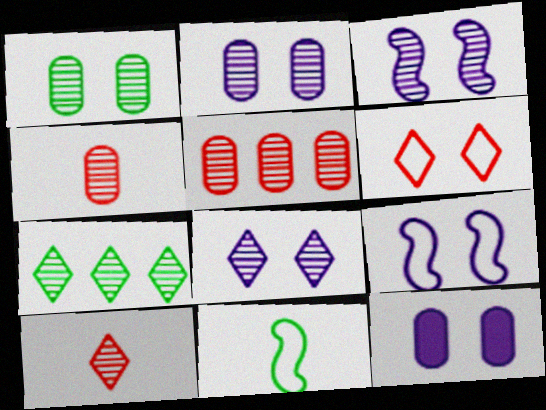[[2, 3, 8], 
[3, 4, 7], 
[7, 8, 10], 
[8, 9, 12]]